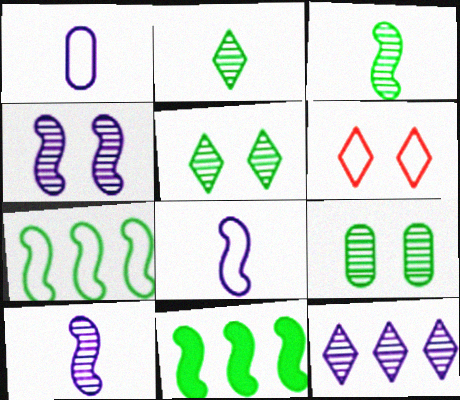[[1, 6, 7]]